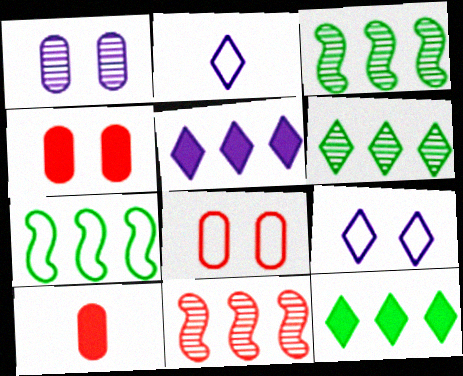[[2, 3, 4], 
[2, 7, 8], 
[3, 9, 10]]